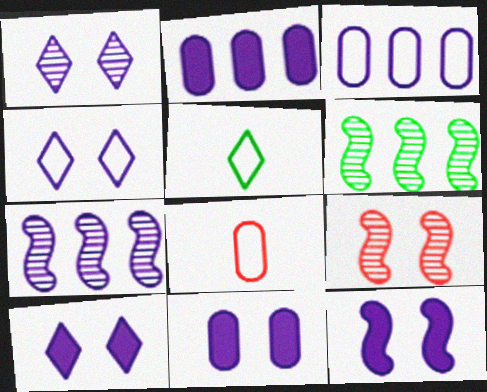[[1, 4, 10], 
[2, 5, 9], 
[6, 8, 10], 
[10, 11, 12]]